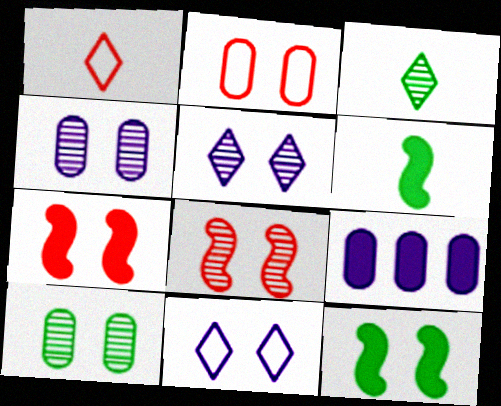[[2, 5, 12], 
[5, 8, 10], 
[7, 10, 11]]